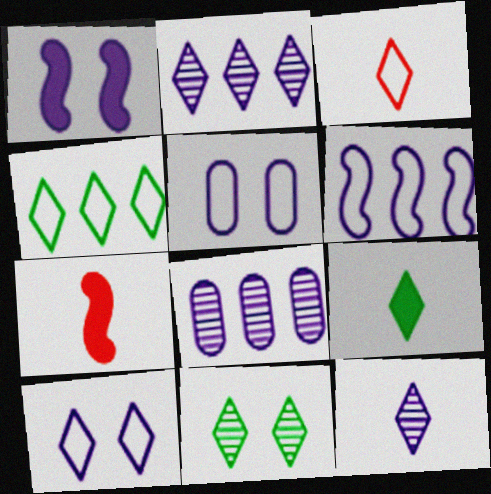[[3, 4, 10], 
[3, 9, 12], 
[4, 9, 11]]